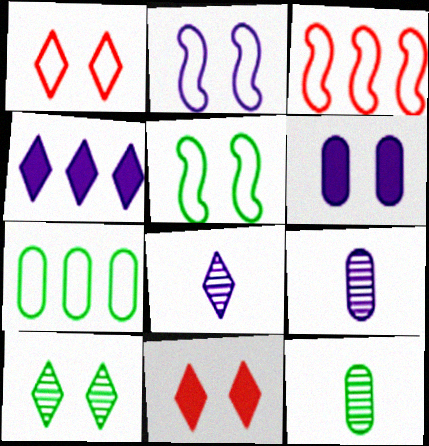[[2, 4, 9]]